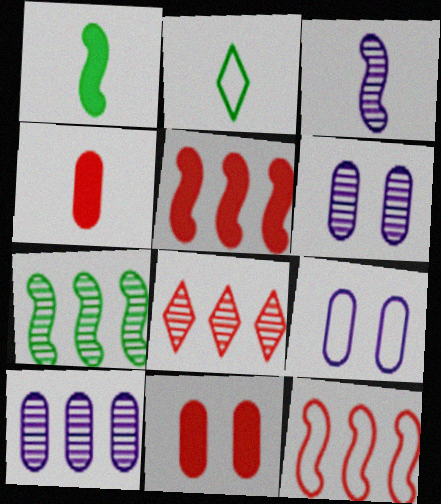[[1, 8, 9], 
[2, 3, 4], 
[2, 5, 6], 
[2, 9, 12], 
[7, 8, 10]]